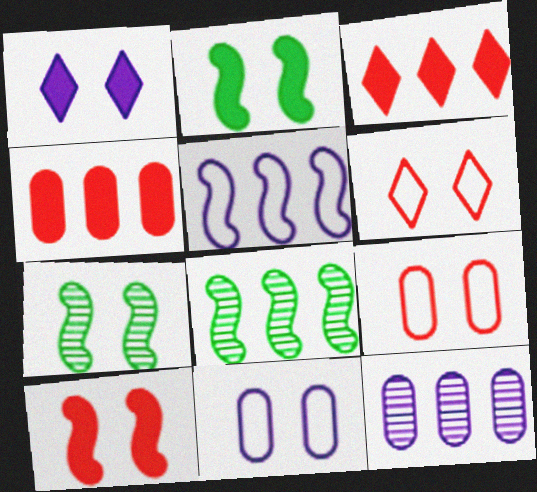[[1, 7, 9]]